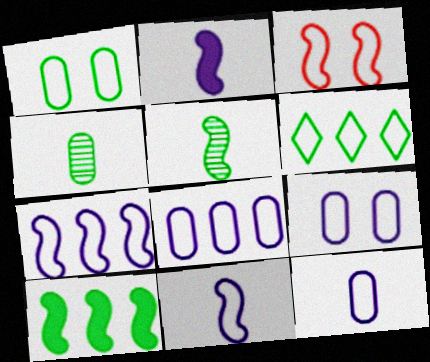[[3, 6, 12], 
[8, 9, 12]]